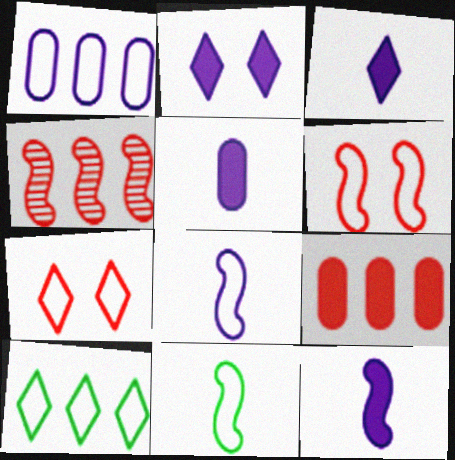[[1, 7, 11], 
[3, 5, 12]]